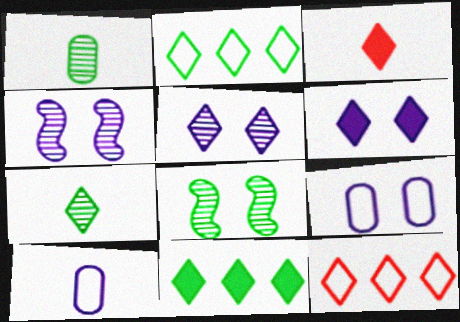[[2, 3, 5], 
[3, 6, 11], 
[4, 6, 9], 
[6, 7, 12]]